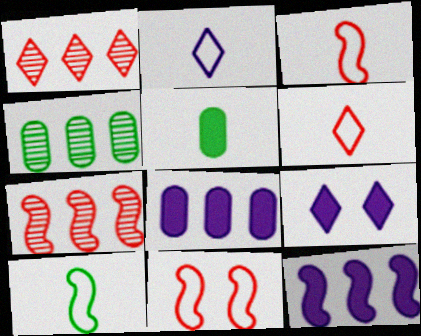[[3, 4, 9]]